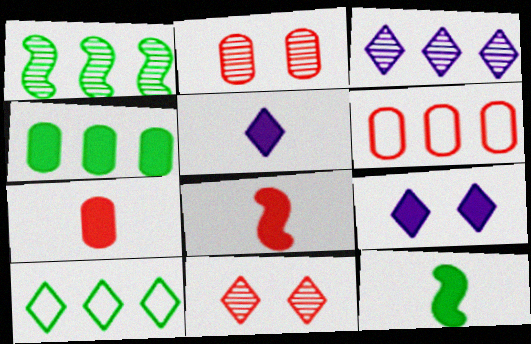[[1, 4, 10], 
[2, 6, 7], 
[4, 8, 9], 
[5, 7, 12], 
[5, 10, 11], 
[6, 8, 11]]